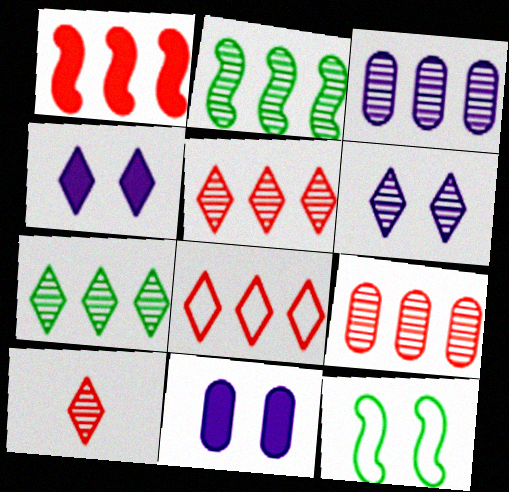[[1, 8, 9], 
[2, 3, 5], 
[6, 7, 10]]